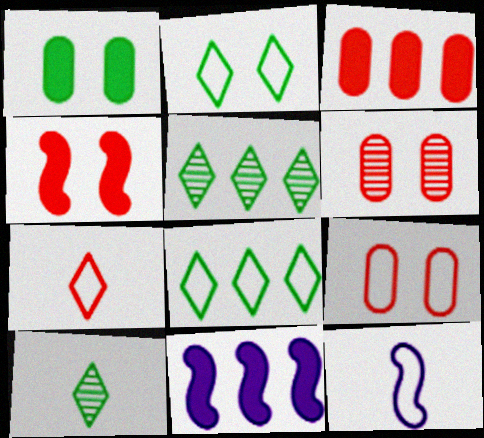[[8, 9, 12], 
[9, 10, 11]]